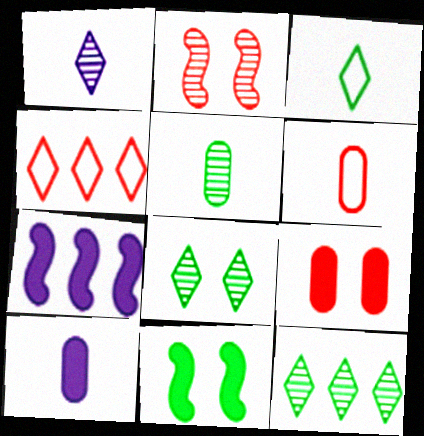[[5, 6, 10], 
[6, 7, 8]]